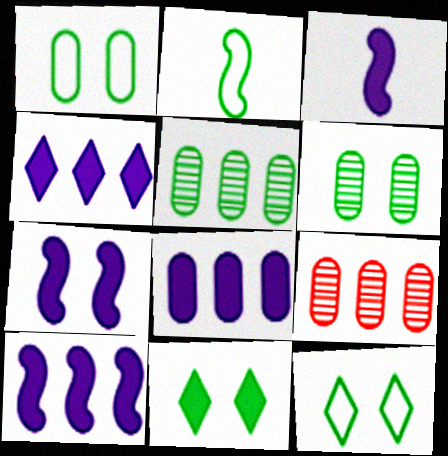[[2, 5, 11], 
[3, 7, 10], 
[3, 9, 12], 
[4, 8, 10]]